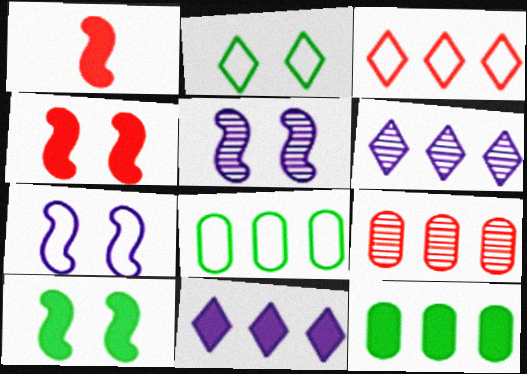[]